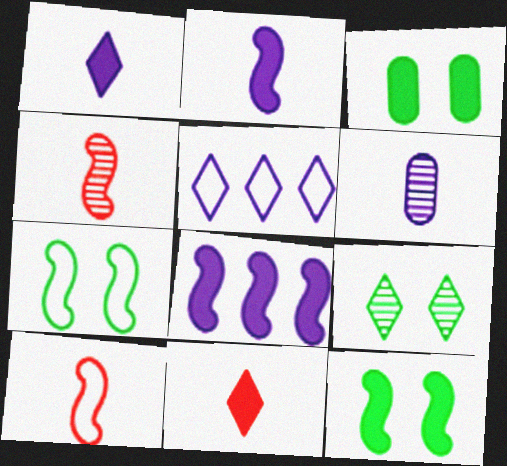[[3, 4, 5], 
[3, 7, 9], 
[3, 8, 11], 
[4, 7, 8], 
[5, 9, 11]]